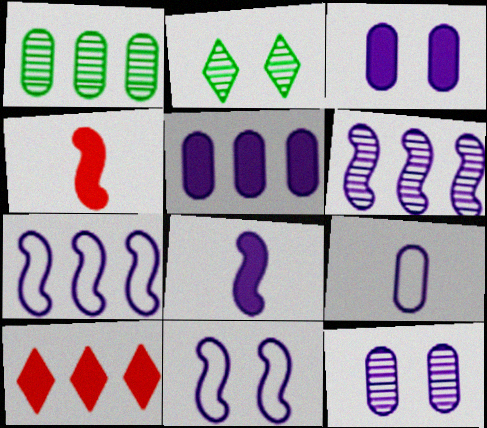[[1, 7, 10], 
[5, 9, 12], 
[6, 8, 11]]